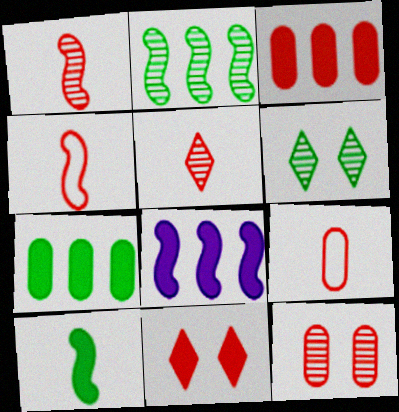[[3, 9, 12], 
[6, 8, 9]]